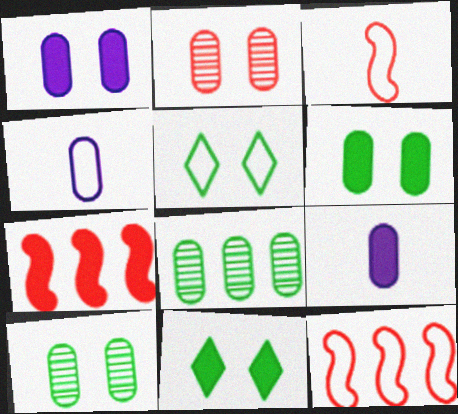[[4, 5, 12], 
[7, 9, 11]]